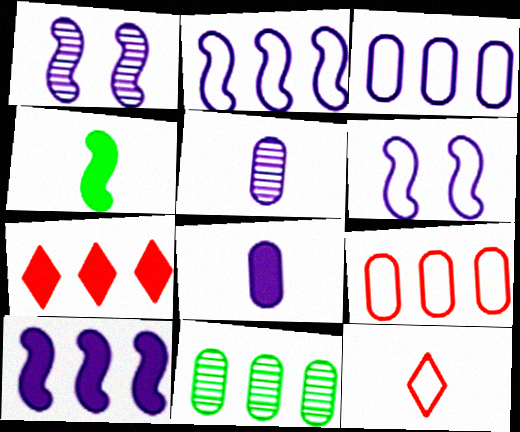[[2, 7, 11], 
[4, 5, 12]]